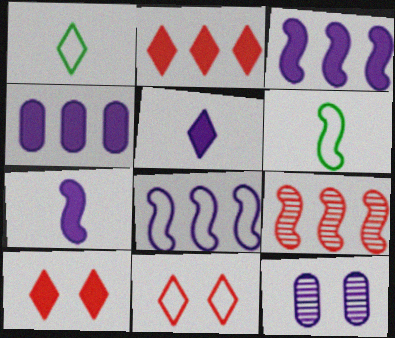[[2, 6, 12], 
[5, 8, 12]]